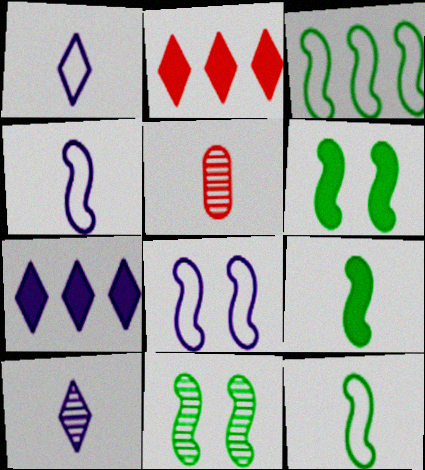[[1, 5, 9], 
[3, 9, 11]]